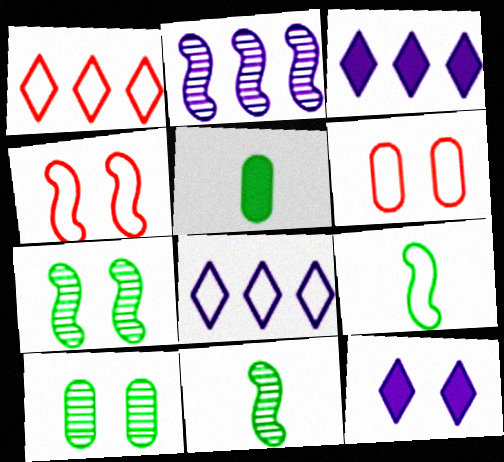[[3, 6, 11], 
[4, 10, 12], 
[6, 7, 12], 
[6, 8, 9]]